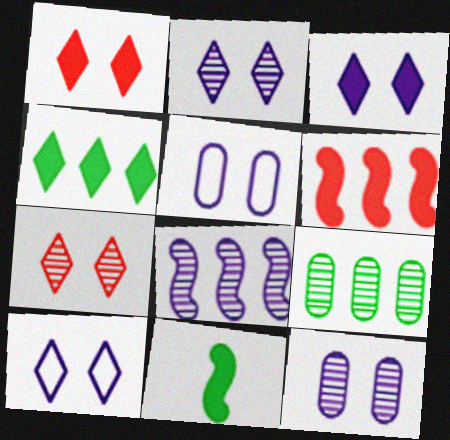[[2, 3, 10]]